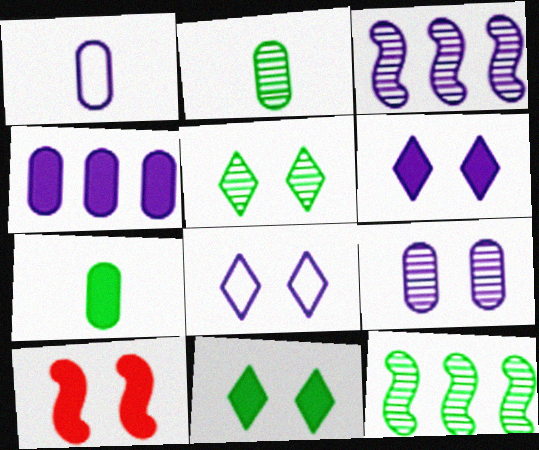[[1, 3, 6], 
[1, 4, 9], 
[2, 5, 12]]